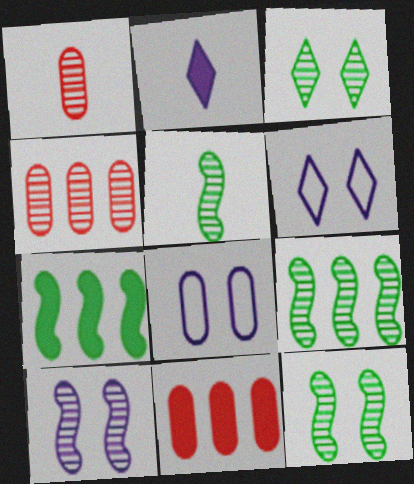[[1, 6, 7], 
[5, 6, 11], 
[5, 9, 12]]